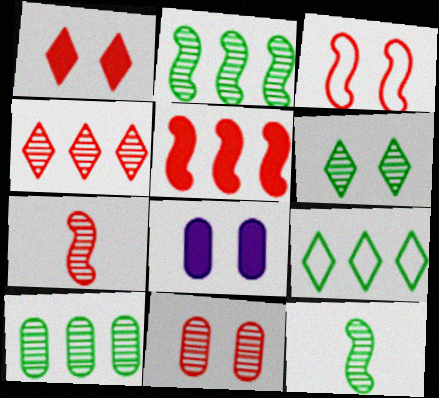[[1, 3, 11], 
[3, 5, 7], 
[3, 6, 8], 
[4, 7, 11], 
[6, 10, 12], 
[7, 8, 9]]